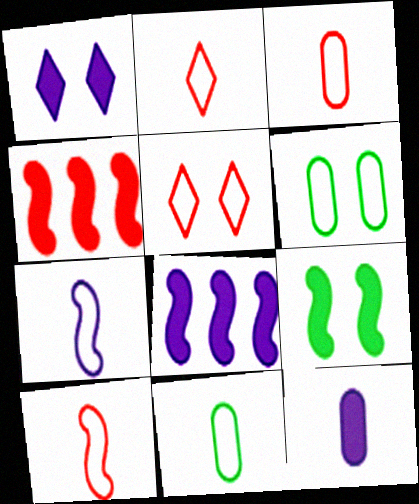[[1, 8, 12], 
[2, 3, 10], 
[2, 7, 11]]